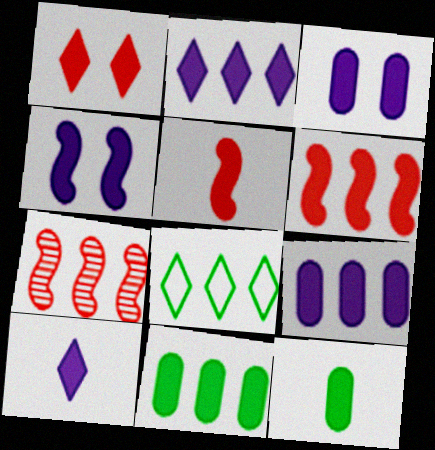[[2, 6, 11], 
[4, 9, 10], 
[5, 10, 12], 
[7, 8, 9]]